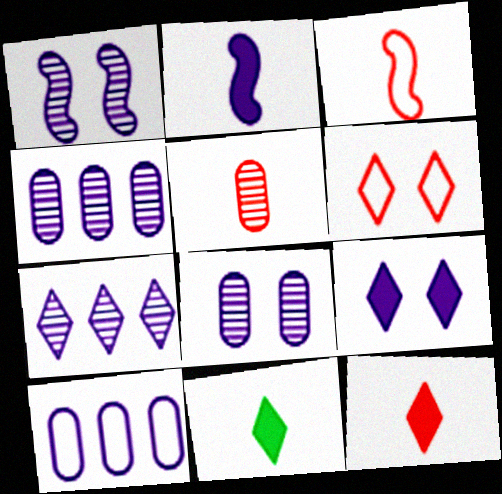[[3, 5, 12], 
[6, 7, 11]]